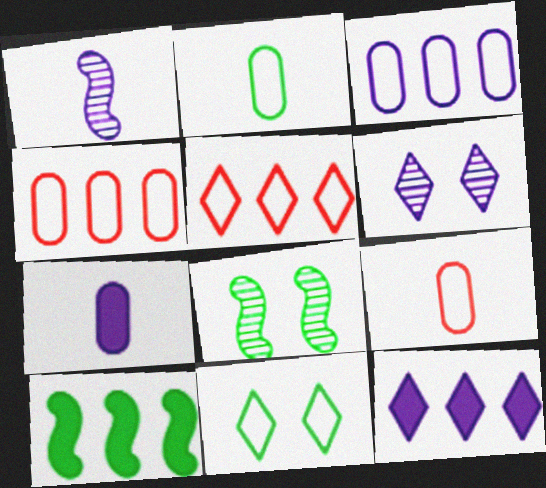[[5, 7, 8], 
[6, 9, 10], 
[8, 9, 12]]